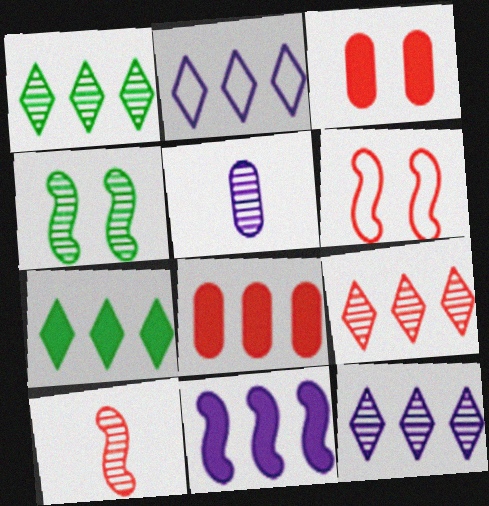[[1, 9, 12], 
[2, 7, 9], 
[4, 5, 9], 
[5, 6, 7], 
[7, 8, 11]]